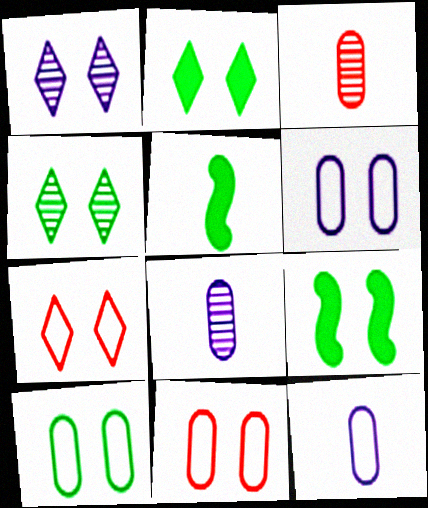[[1, 2, 7], 
[1, 9, 11], 
[4, 9, 10], 
[6, 10, 11]]